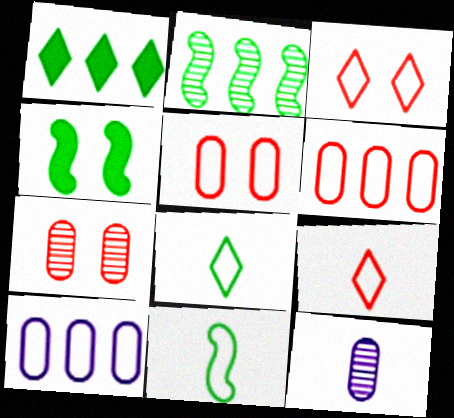[[2, 4, 11], 
[3, 10, 11]]